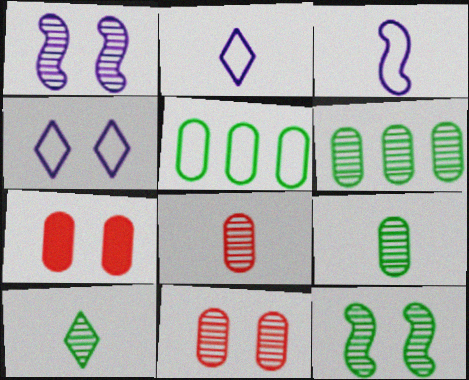[[4, 7, 12], 
[6, 10, 12]]